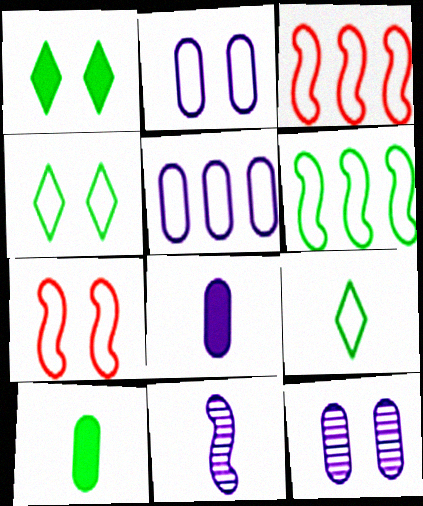[[1, 7, 12], 
[2, 3, 9], 
[2, 4, 7], 
[5, 7, 9], 
[5, 8, 12]]